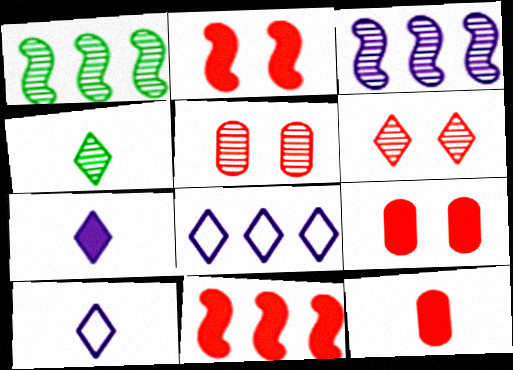[[1, 9, 10], 
[3, 4, 5]]